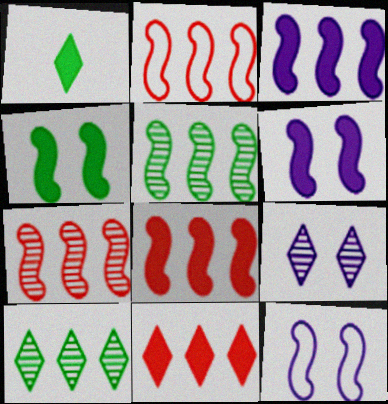[[2, 3, 5], 
[2, 7, 8]]